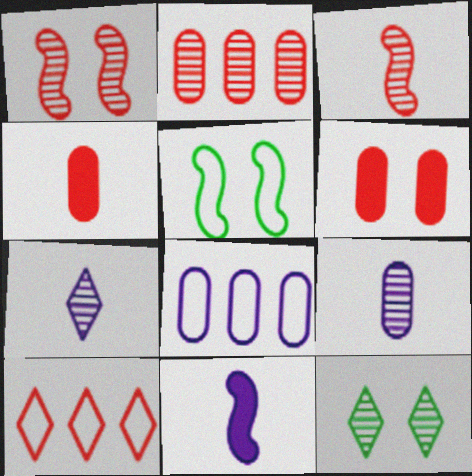[[1, 4, 10], 
[3, 6, 10]]